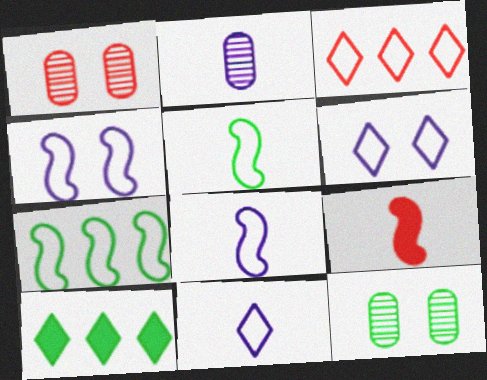[[1, 3, 9], 
[1, 8, 10], 
[5, 10, 12]]